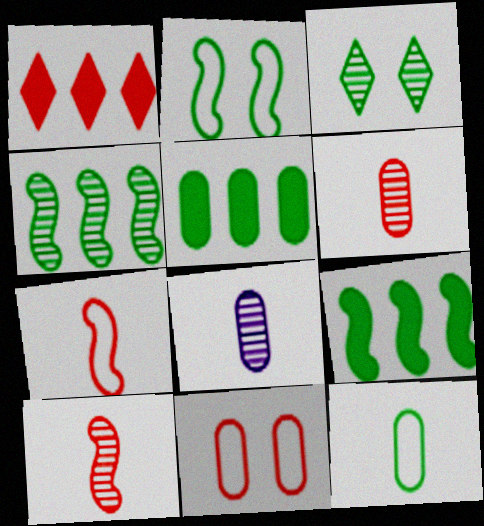[[1, 2, 8], 
[1, 10, 11], 
[3, 9, 12], 
[5, 8, 11]]